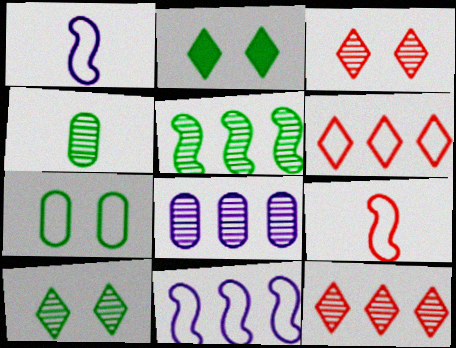[[1, 6, 7], 
[2, 8, 9], 
[4, 5, 10], 
[5, 8, 12]]